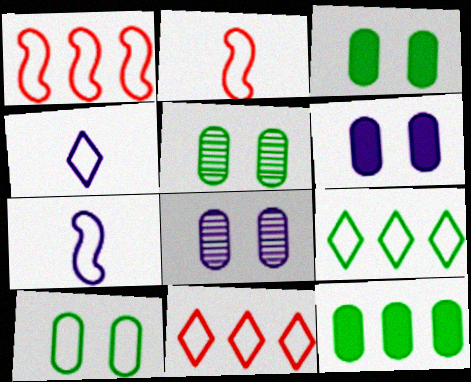[[1, 4, 10], 
[3, 5, 10], 
[7, 10, 11]]